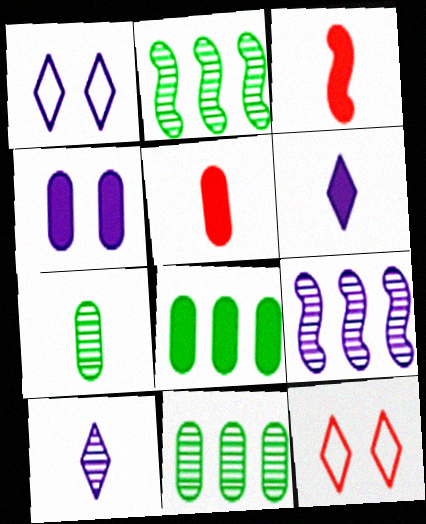[[1, 2, 5], 
[1, 3, 11], 
[4, 5, 8]]